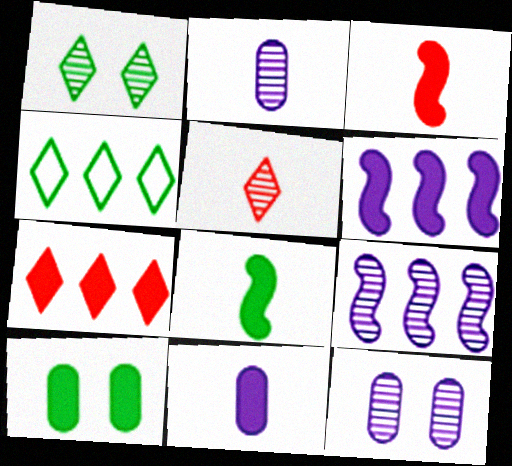[[3, 4, 12]]